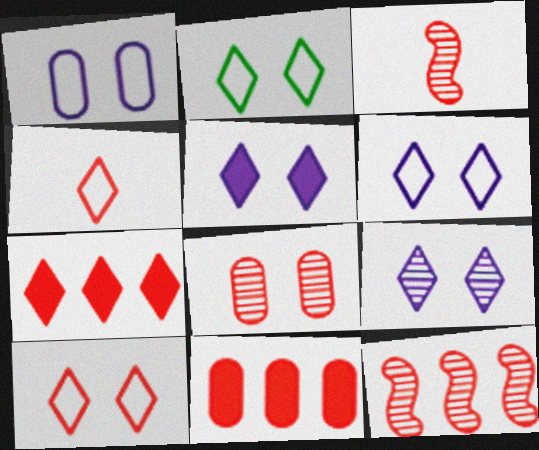[[2, 6, 10], 
[3, 10, 11], 
[5, 6, 9]]